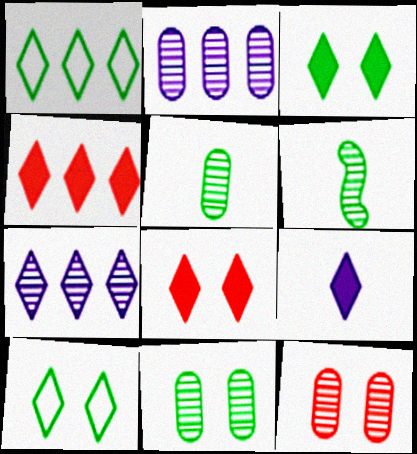[[1, 4, 7], 
[2, 5, 12], 
[3, 4, 9], 
[6, 7, 12]]